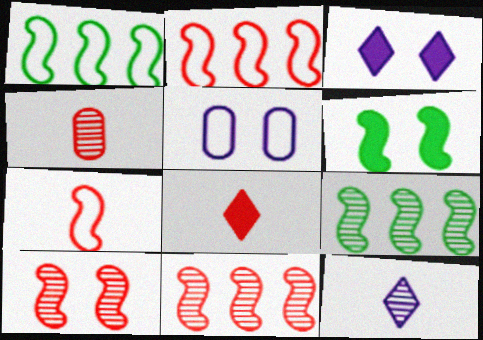[[1, 3, 4], 
[4, 7, 8], 
[5, 8, 9]]